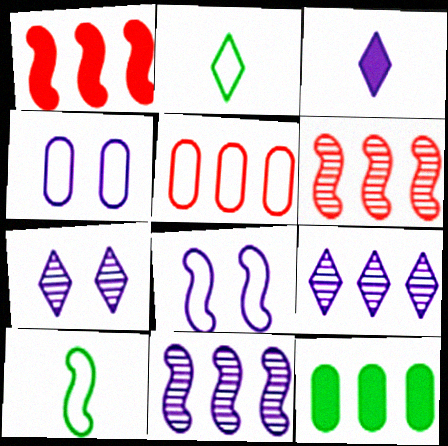[[2, 5, 8], 
[3, 4, 11]]